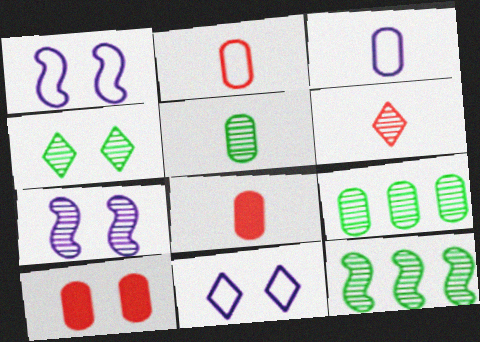[[1, 4, 10], 
[3, 5, 8], 
[3, 9, 10], 
[4, 5, 12], 
[6, 7, 9], 
[8, 11, 12]]